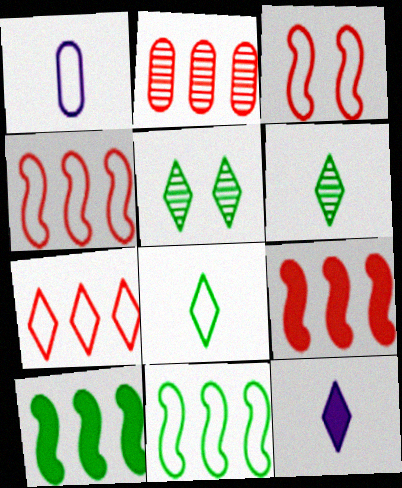[[1, 5, 9], 
[2, 7, 9], 
[5, 7, 12]]